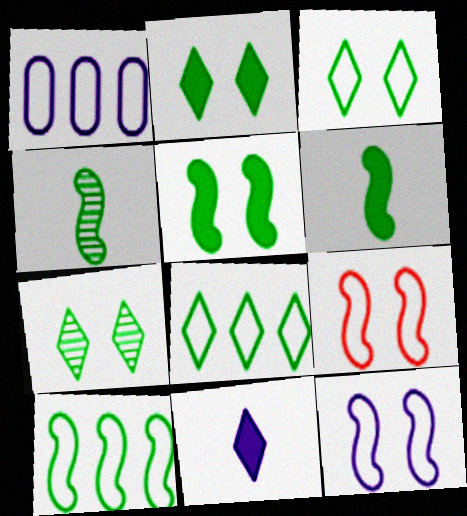[[2, 3, 7], 
[4, 5, 10]]